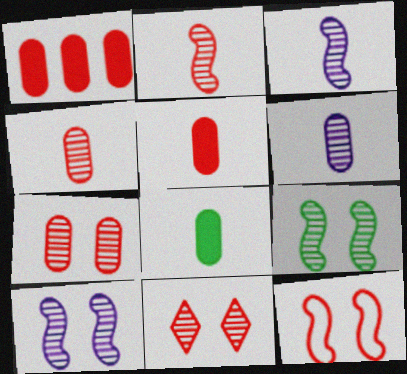[]